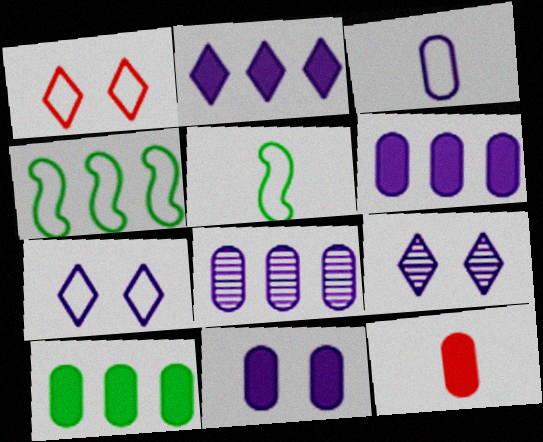[[1, 3, 4], 
[3, 8, 11], 
[4, 9, 12], 
[10, 11, 12]]